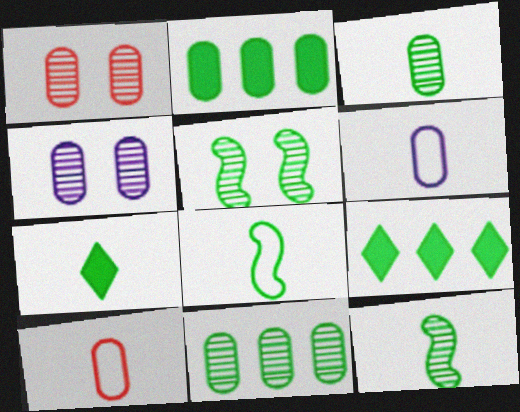[[1, 2, 6], 
[2, 4, 10], 
[3, 7, 8]]